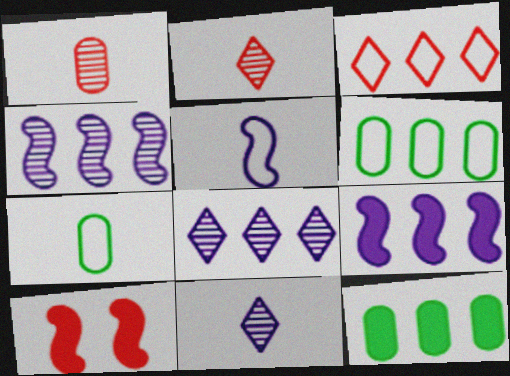[[1, 3, 10], 
[3, 4, 12], 
[6, 10, 11], 
[7, 8, 10]]